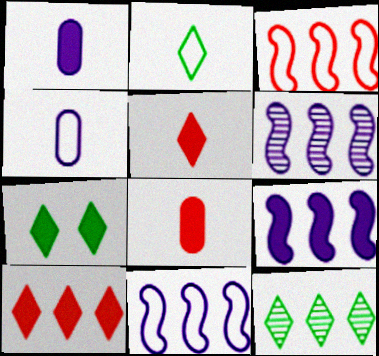[[2, 7, 12], 
[6, 9, 11], 
[7, 8, 9]]